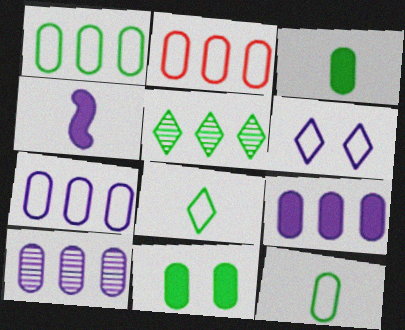[[1, 2, 7], 
[4, 6, 10], 
[7, 9, 10]]